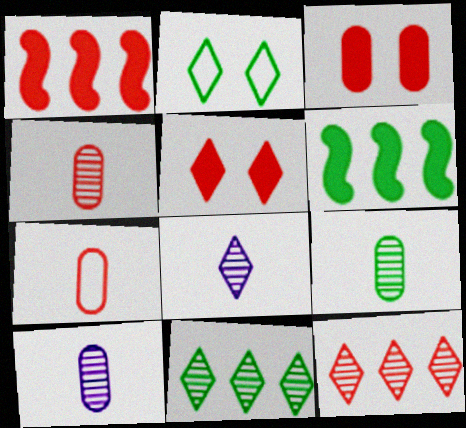[[1, 2, 10], 
[2, 6, 9], 
[4, 9, 10]]